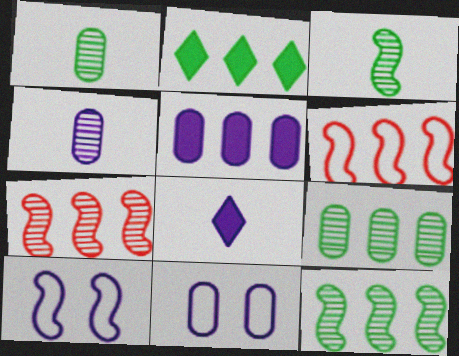[[4, 5, 11]]